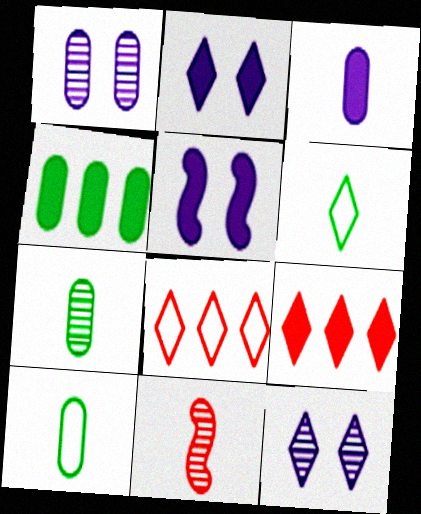[[3, 6, 11], 
[5, 7, 8], 
[6, 9, 12]]